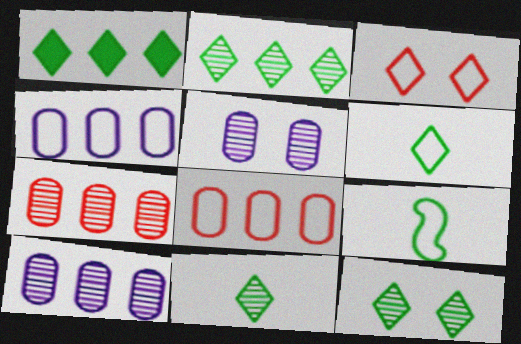[[1, 6, 12], 
[2, 11, 12], 
[3, 4, 9]]